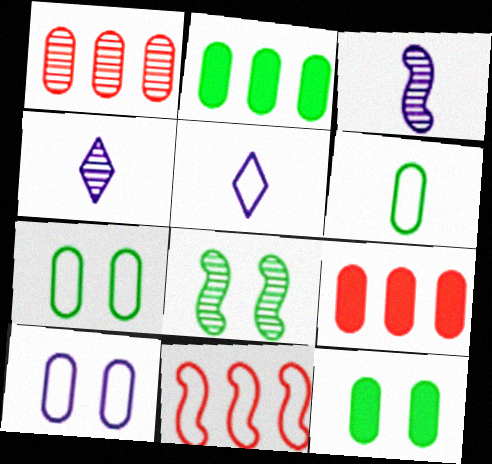[[1, 4, 8], 
[4, 11, 12], 
[5, 7, 11], 
[5, 8, 9]]